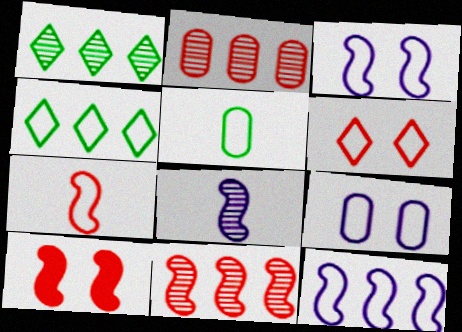[[4, 7, 9], 
[5, 6, 12], 
[7, 10, 11]]